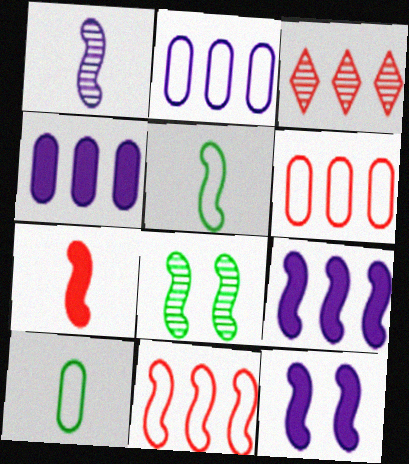[[1, 5, 7], 
[3, 10, 12]]